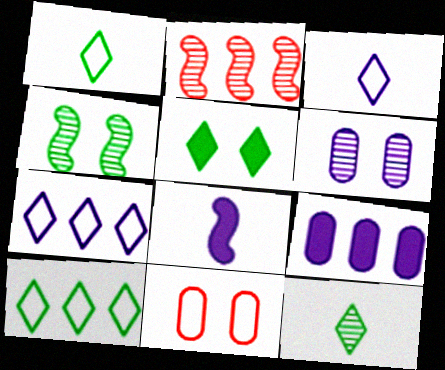[[2, 6, 12], 
[2, 9, 10], 
[5, 10, 12], 
[6, 7, 8]]